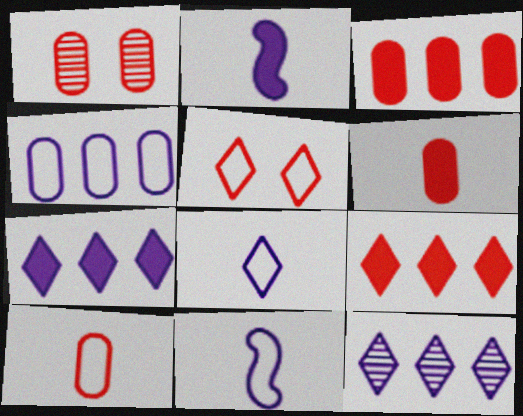[[1, 3, 10]]